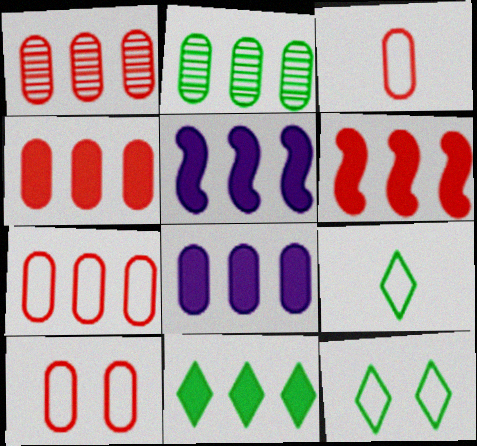[[1, 4, 7], 
[2, 7, 8], 
[3, 7, 10], 
[4, 5, 11], 
[6, 8, 11]]